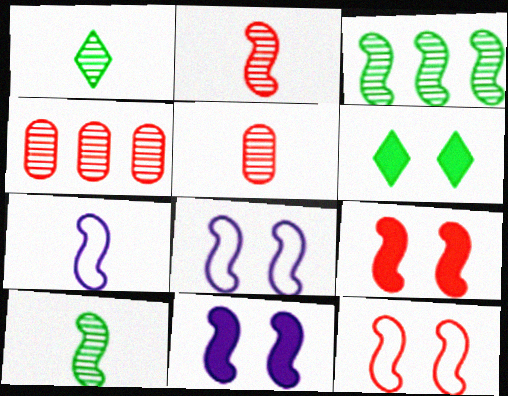[[3, 7, 9], 
[4, 6, 7]]